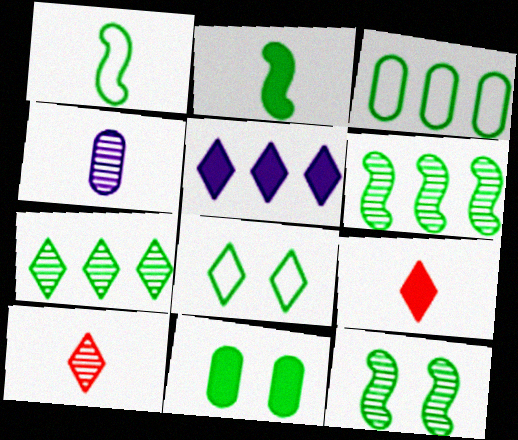[[1, 3, 8], 
[1, 4, 9], 
[1, 7, 11], 
[5, 8, 10], 
[8, 11, 12]]